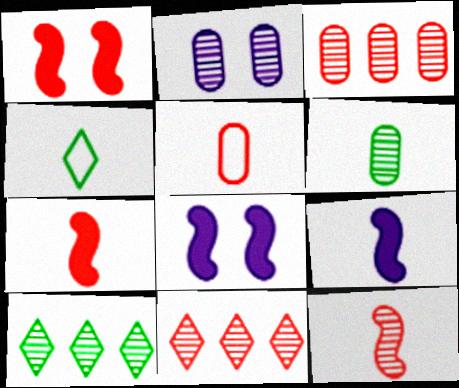[[1, 5, 11], 
[2, 3, 6], 
[2, 10, 12], 
[3, 4, 8], 
[5, 8, 10]]